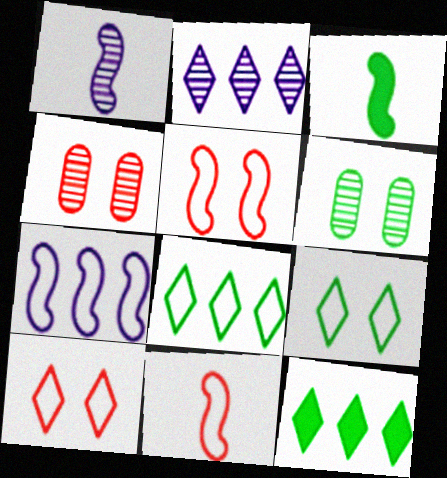[[1, 3, 11], 
[3, 6, 8]]